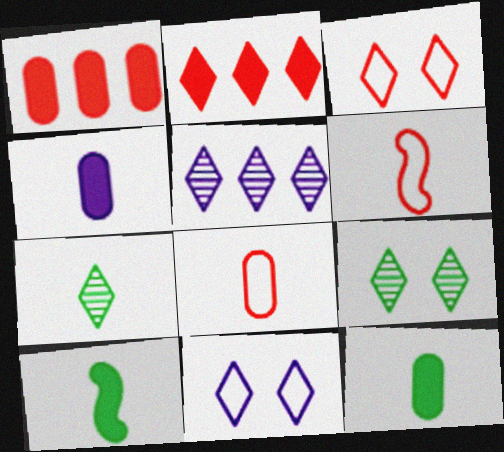[[2, 7, 11], 
[4, 6, 7]]